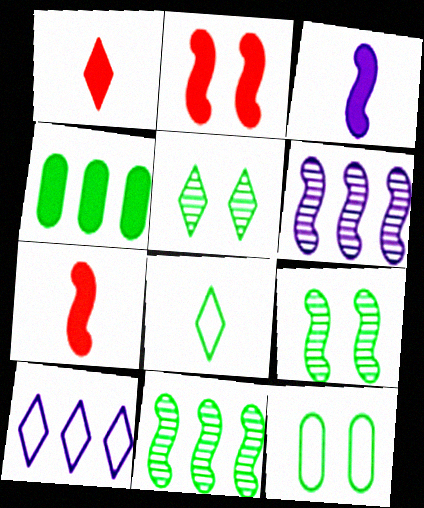[[1, 5, 10], 
[1, 6, 12], 
[4, 8, 9]]